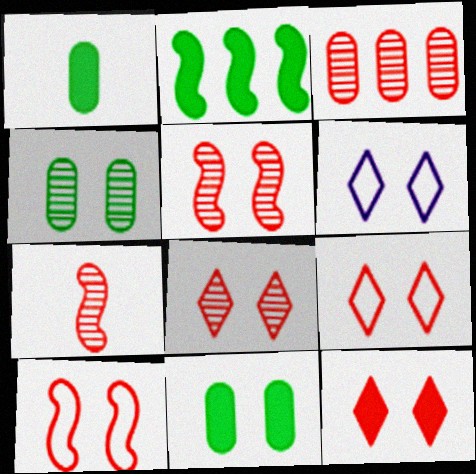[[3, 7, 8], 
[5, 6, 11], 
[8, 9, 12]]